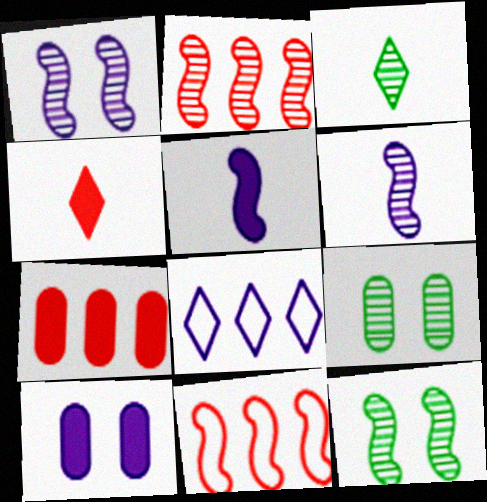[[2, 6, 12], 
[3, 10, 11], 
[5, 11, 12], 
[6, 8, 10]]